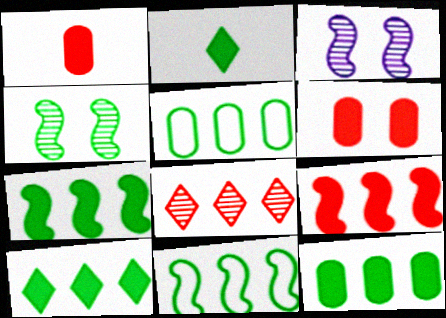[[2, 4, 5], 
[7, 10, 12]]